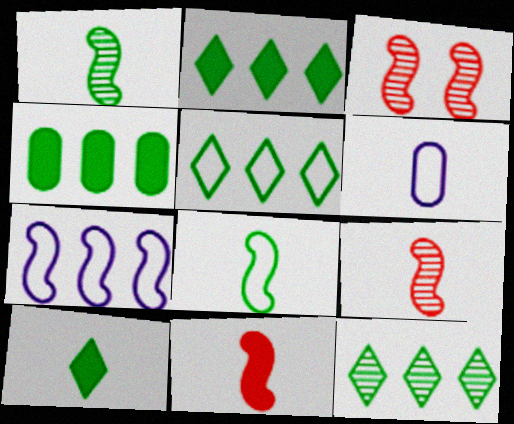[[2, 3, 6], 
[2, 5, 12], 
[6, 9, 10]]